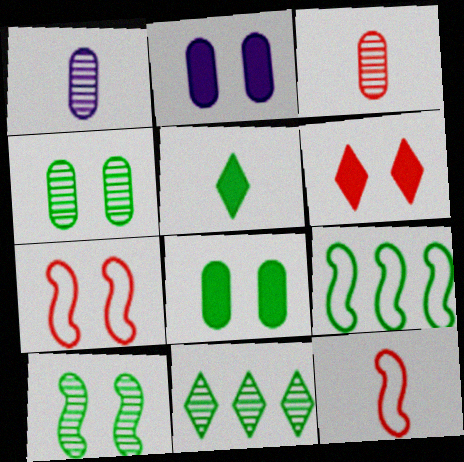[[1, 5, 12], 
[1, 6, 9], 
[2, 11, 12], 
[4, 5, 9]]